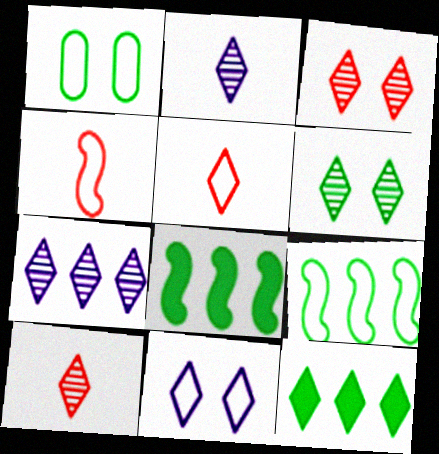[[6, 7, 10], 
[10, 11, 12]]